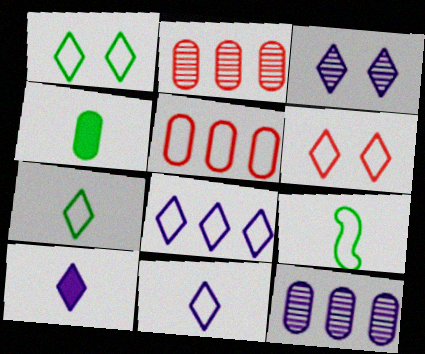[[3, 8, 10], 
[6, 7, 8]]